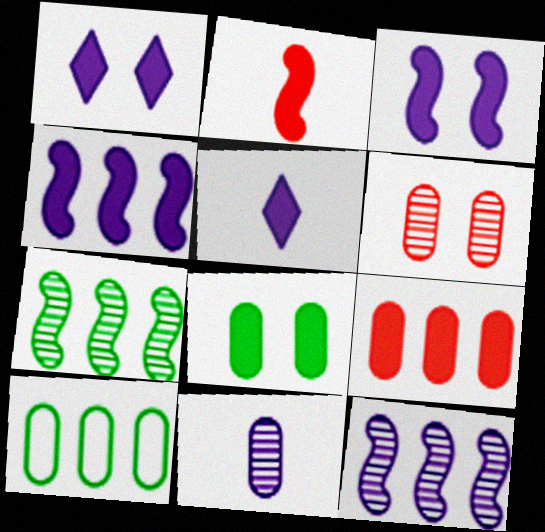[]